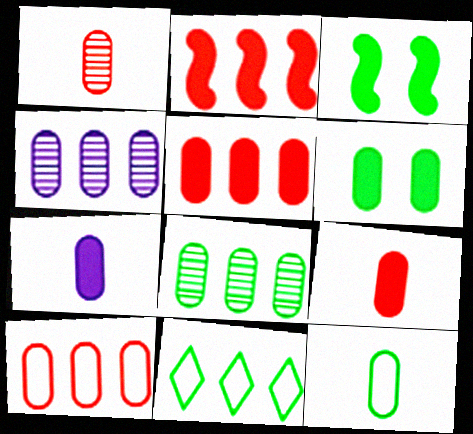[[1, 7, 12], 
[2, 4, 11], 
[5, 6, 7], 
[6, 8, 12]]